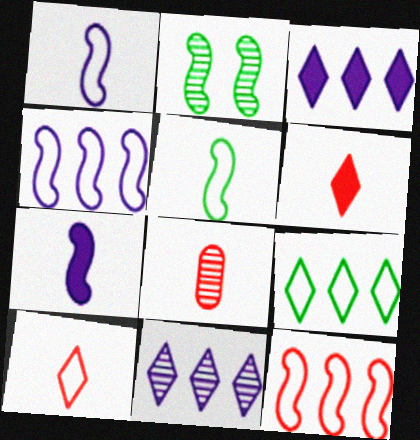[[2, 7, 12], 
[2, 8, 11]]